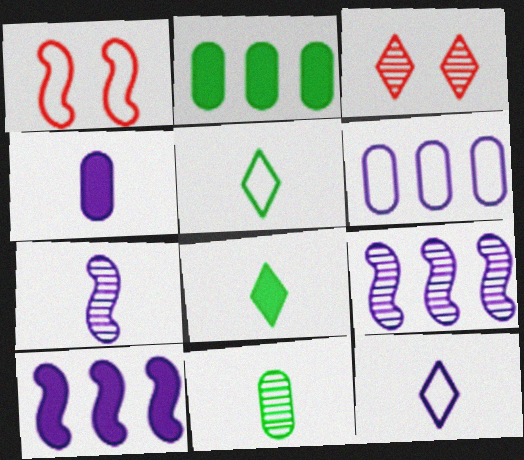[[1, 5, 6], 
[3, 9, 11], 
[4, 7, 12]]